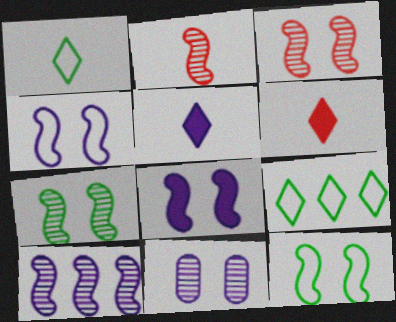[[2, 7, 10], 
[3, 8, 12]]